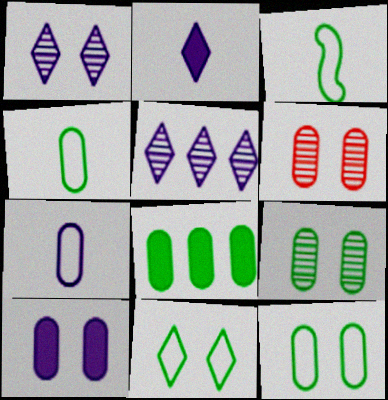[[4, 8, 9], 
[6, 7, 8], 
[6, 10, 12]]